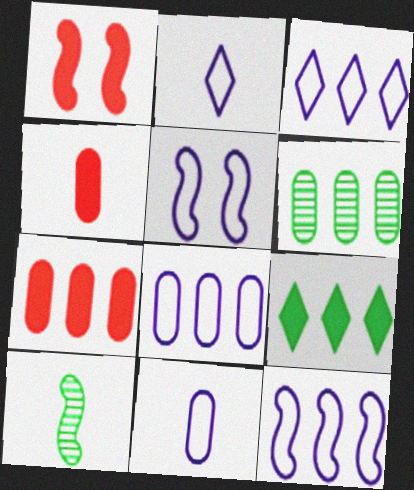[[1, 2, 6], 
[1, 10, 12], 
[2, 4, 10], 
[2, 5, 8], 
[3, 5, 11], 
[3, 8, 12], 
[6, 7, 8]]